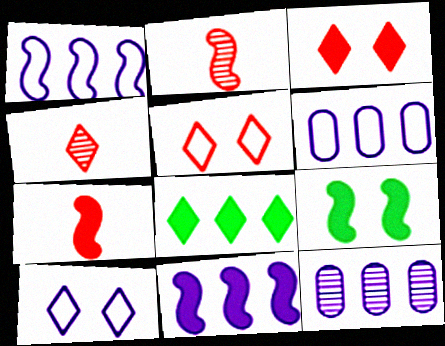[[1, 2, 9], 
[4, 6, 9], 
[4, 8, 10], 
[7, 9, 11]]